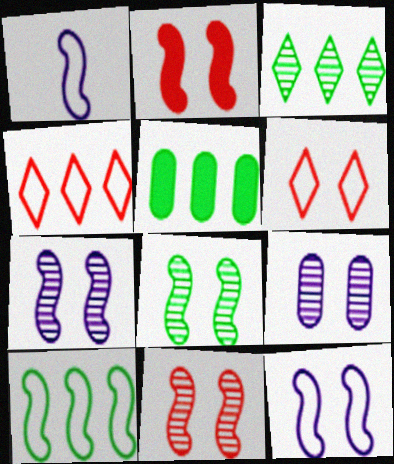[[2, 8, 12], 
[3, 5, 10], 
[7, 8, 11]]